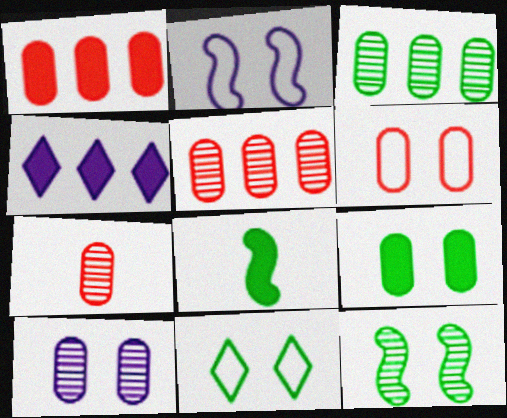[[1, 6, 7], 
[2, 6, 11], 
[3, 7, 10], 
[3, 8, 11], 
[6, 9, 10], 
[9, 11, 12]]